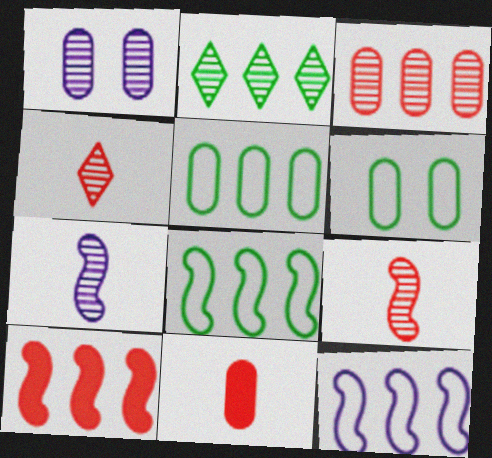[[1, 2, 9], 
[1, 5, 11]]